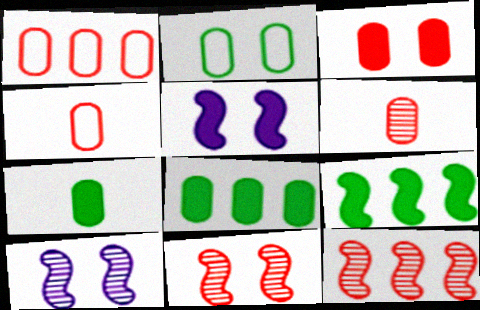[[1, 3, 6]]